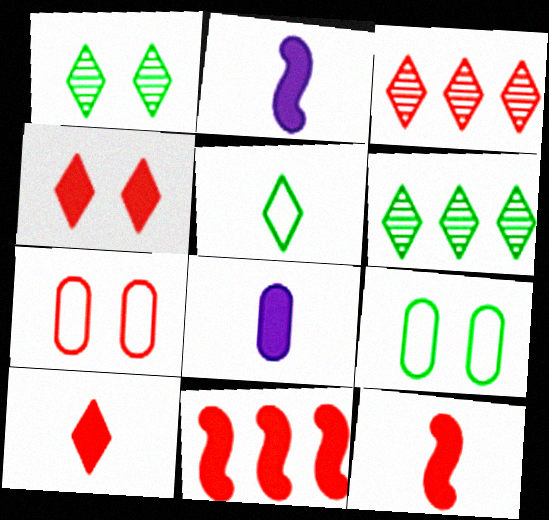[[2, 3, 9], 
[2, 6, 7], 
[3, 7, 12]]